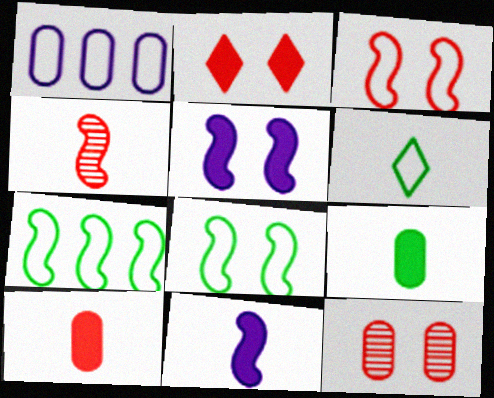[[1, 3, 6], 
[1, 9, 12], 
[2, 3, 12], 
[4, 5, 7]]